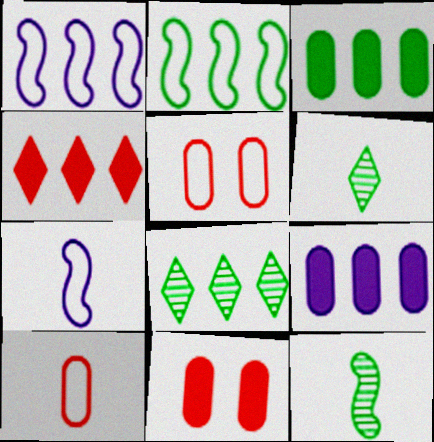[[1, 6, 11], 
[2, 3, 8], 
[7, 8, 11]]